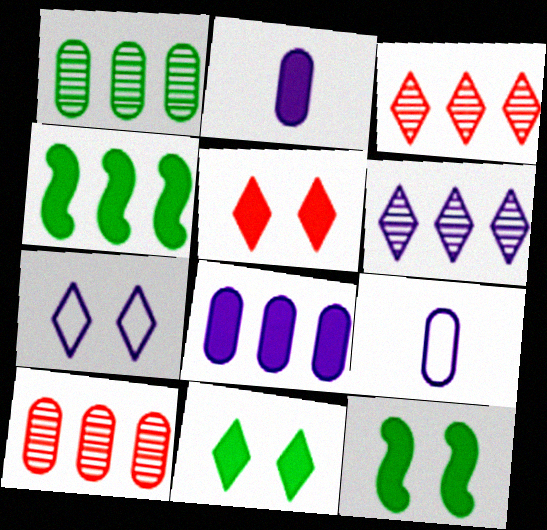[[2, 4, 5], 
[3, 9, 12]]